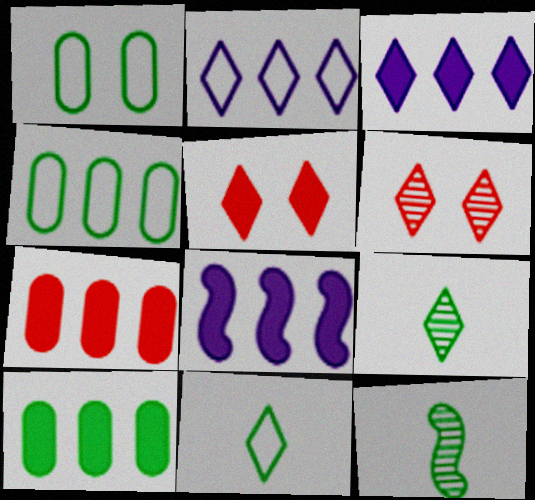[[2, 5, 9], 
[3, 6, 11]]